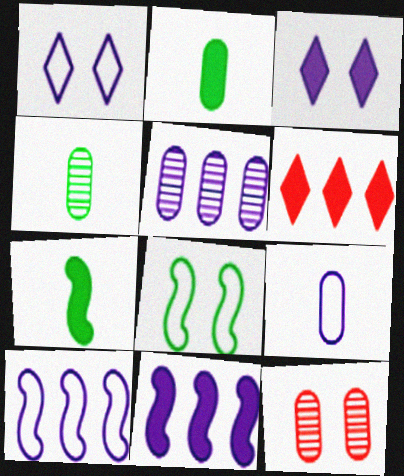[[1, 9, 10], 
[3, 8, 12], 
[4, 5, 12]]